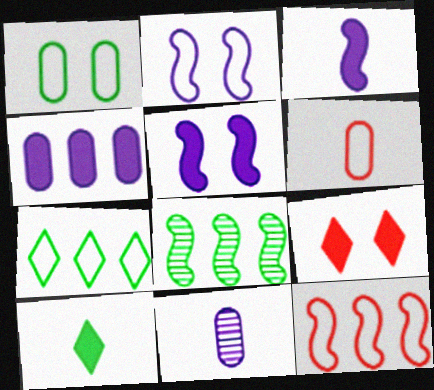[[1, 8, 10], 
[2, 6, 7]]